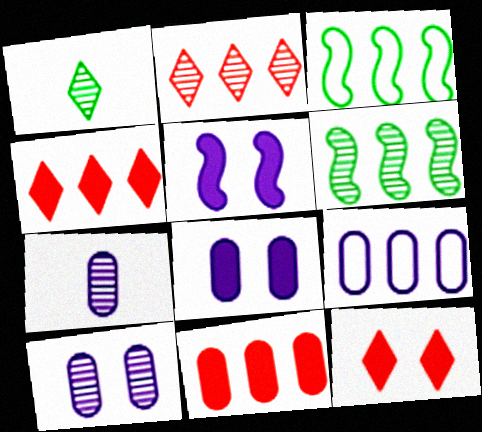[[3, 7, 12], 
[4, 6, 9], 
[7, 8, 9]]